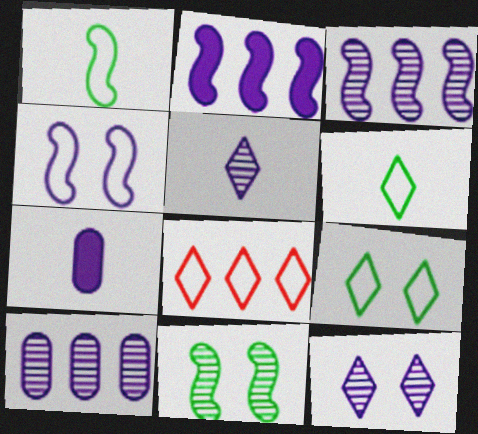[[7, 8, 11]]